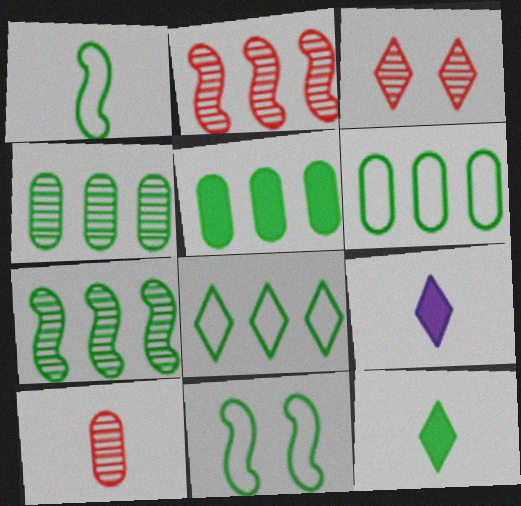[[1, 9, 10], 
[2, 3, 10], 
[3, 8, 9], 
[4, 5, 6], 
[4, 11, 12], 
[5, 7, 8]]